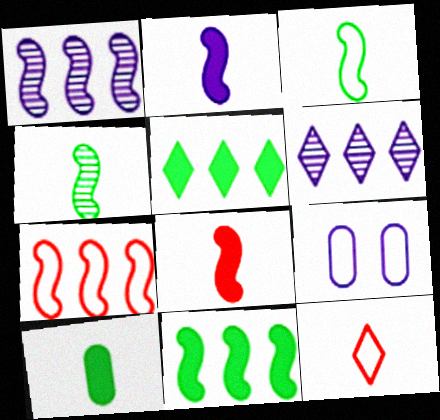[[1, 7, 11], 
[2, 6, 9]]